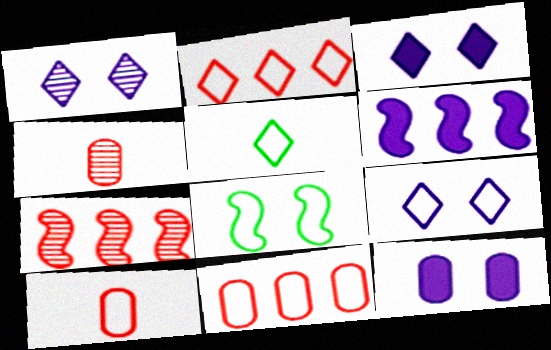[[1, 3, 9], 
[2, 5, 9], 
[5, 7, 12]]